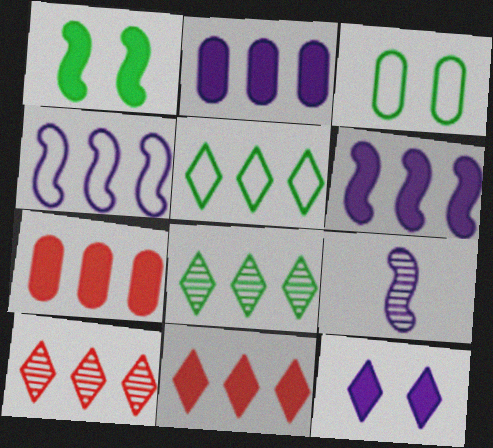[[3, 9, 11], 
[4, 7, 8]]